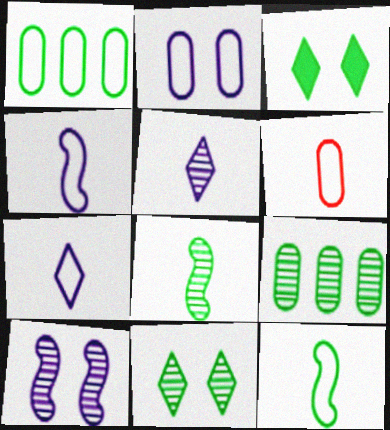[[1, 2, 6], 
[1, 3, 8], 
[3, 9, 12], 
[6, 7, 12], 
[8, 9, 11]]